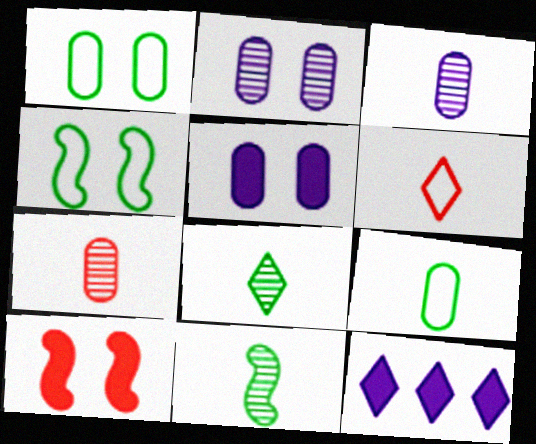[[4, 7, 12]]